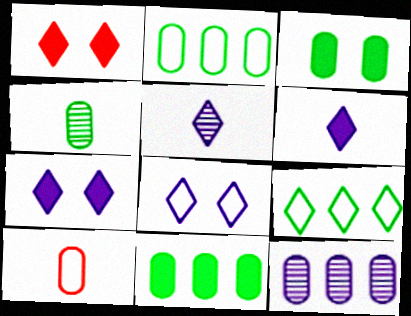[[1, 5, 9], 
[2, 3, 4], 
[3, 10, 12]]